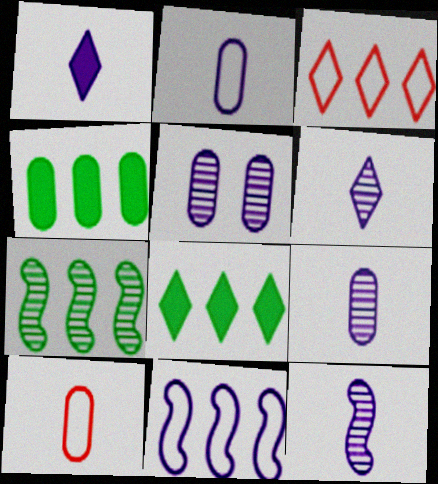[[1, 2, 12], 
[1, 5, 11], 
[4, 5, 10], 
[6, 9, 12]]